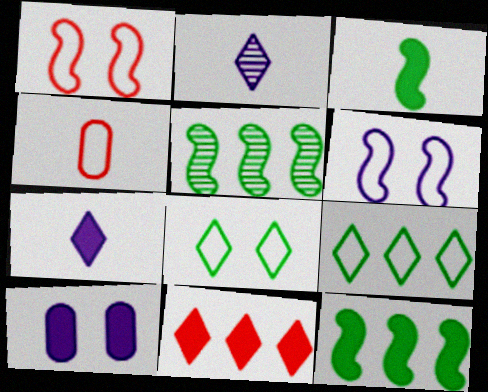[[2, 3, 4], 
[2, 8, 11], 
[3, 10, 11], 
[4, 6, 9]]